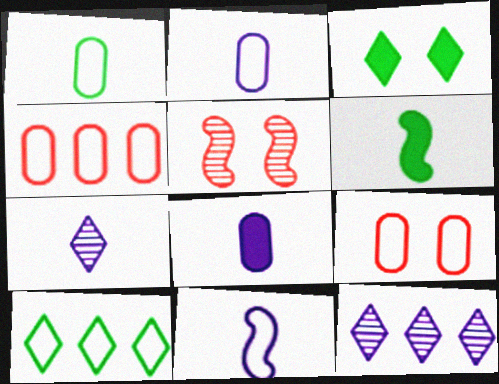[[5, 8, 10], 
[6, 9, 12], 
[7, 8, 11], 
[9, 10, 11]]